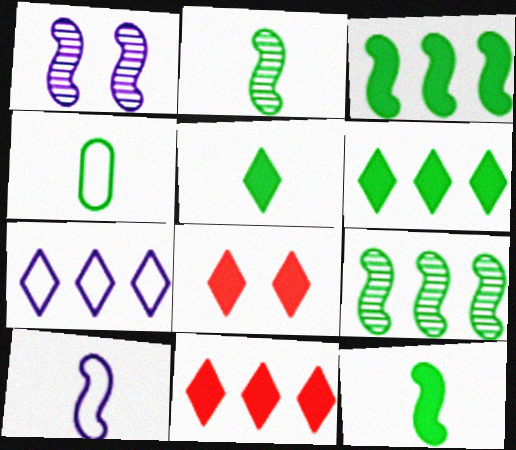[[1, 4, 11], 
[2, 4, 5]]